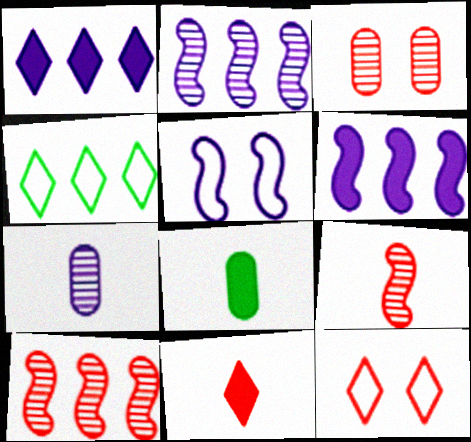[[1, 5, 7], 
[2, 8, 12]]